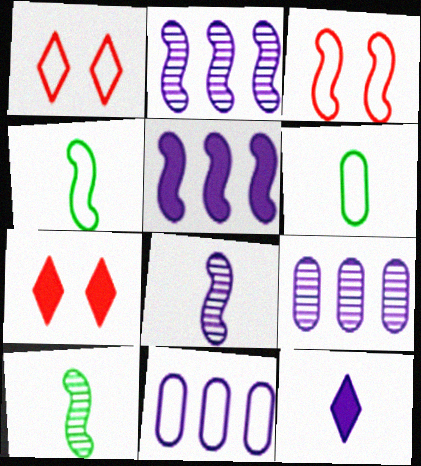[[1, 4, 11], 
[2, 6, 7], 
[3, 5, 10], 
[4, 7, 9], 
[7, 10, 11]]